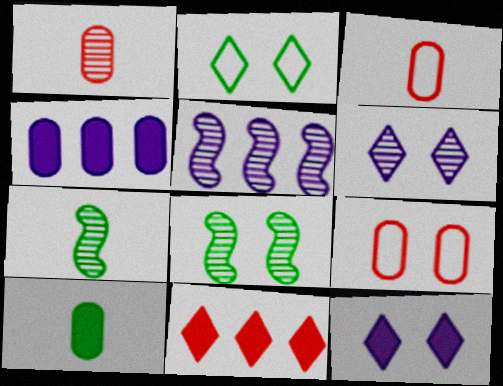[[8, 9, 12]]